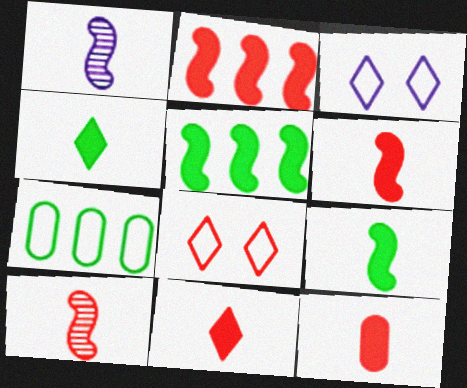[[6, 11, 12]]